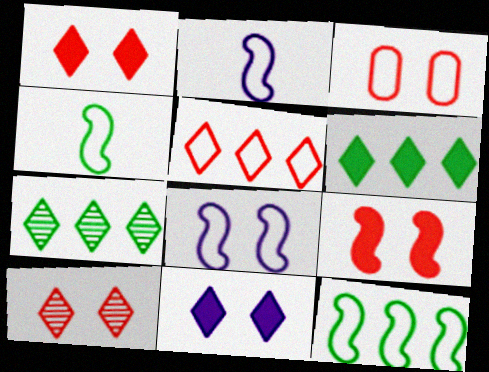[[3, 9, 10]]